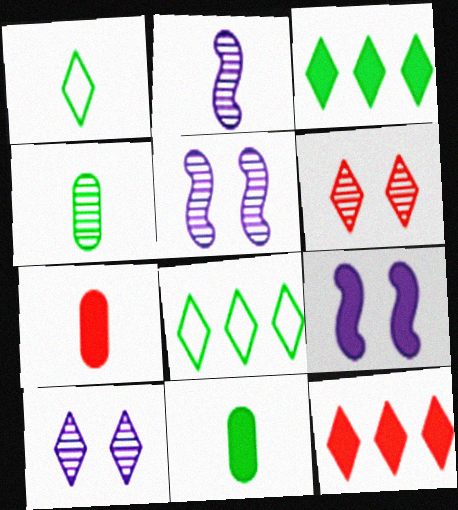[[1, 2, 7], 
[1, 10, 12], 
[3, 7, 9], 
[5, 7, 8], 
[9, 11, 12]]